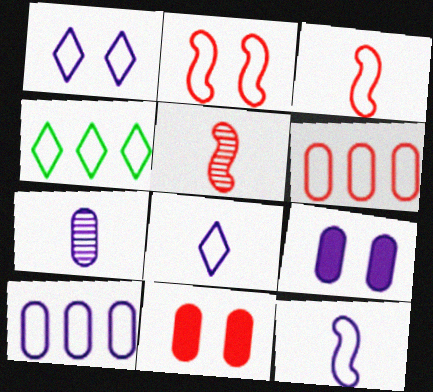[[1, 10, 12], 
[4, 5, 9], 
[7, 9, 10]]